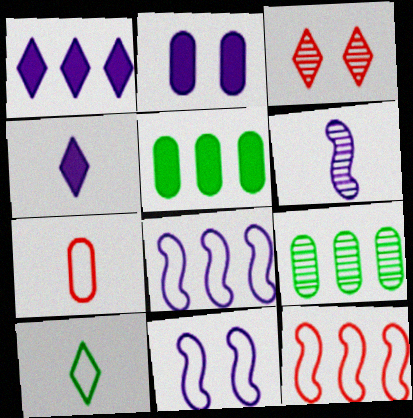[[1, 3, 10], 
[1, 9, 12], 
[2, 7, 9], 
[3, 6, 9]]